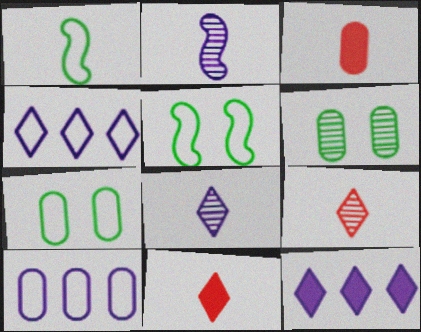[[1, 3, 8], 
[3, 6, 10]]